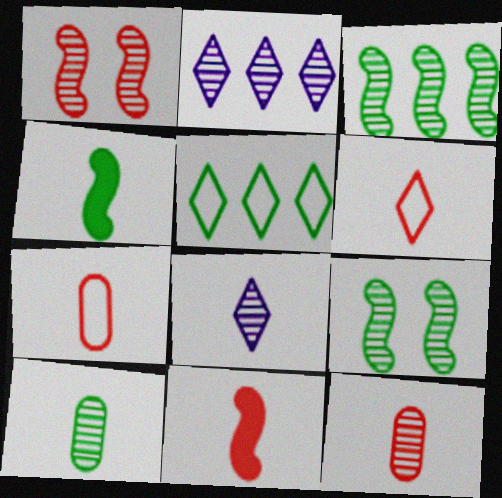[[1, 2, 10], 
[2, 9, 12], 
[4, 7, 8], 
[6, 11, 12]]